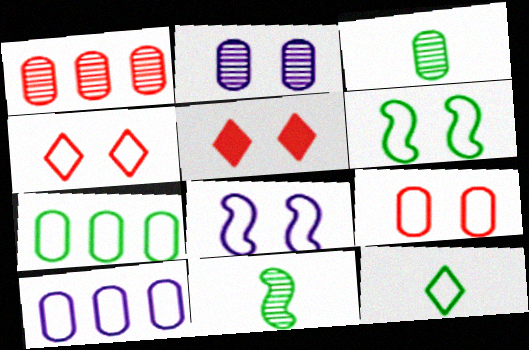[[1, 2, 3], 
[2, 5, 6], 
[5, 10, 11], 
[6, 7, 12]]